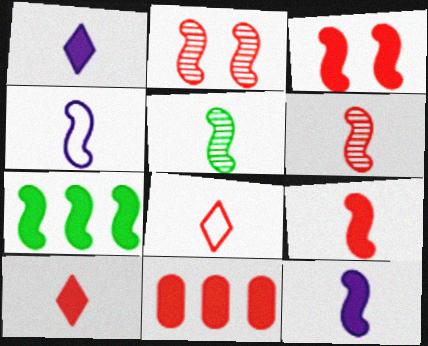[[2, 4, 7], 
[2, 8, 11], 
[3, 7, 12], 
[3, 10, 11], 
[4, 5, 9]]